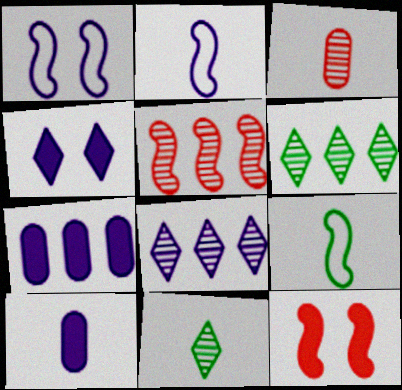[[1, 8, 10]]